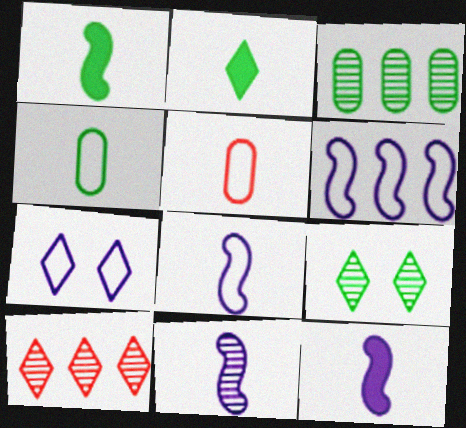[[2, 5, 11], 
[2, 7, 10], 
[8, 11, 12]]